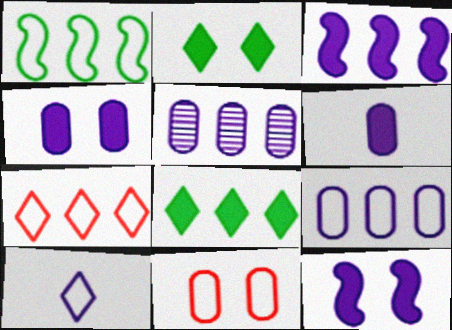[[1, 7, 9], 
[1, 10, 11], 
[5, 10, 12]]